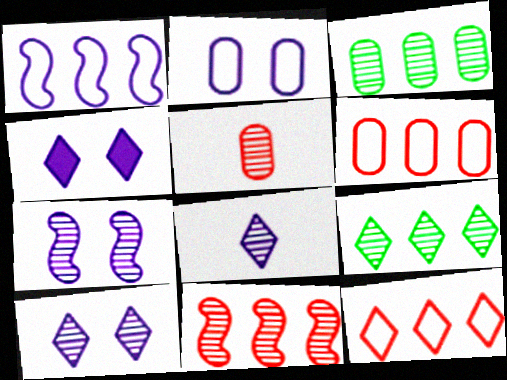[[2, 4, 7], 
[5, 7, 9]]